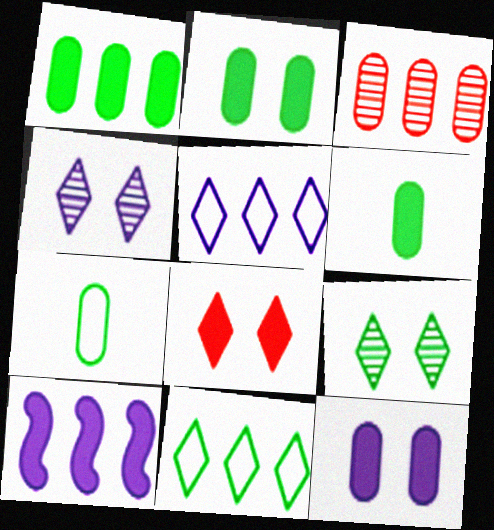[[1, 2, 6], 
[3, 7, 12], 
[3, 10, 11], 
[6, 8, 10]]